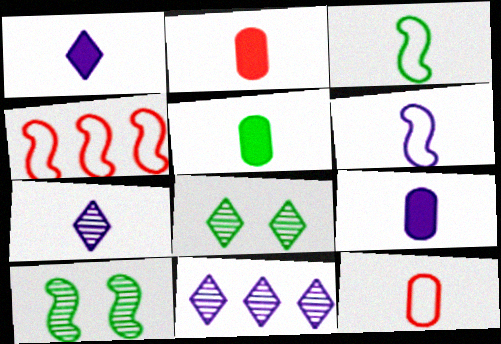[[2, 3, 7], 
[2, 5, 9], 
[4, 8, 9], 
[6, 7, 9]]